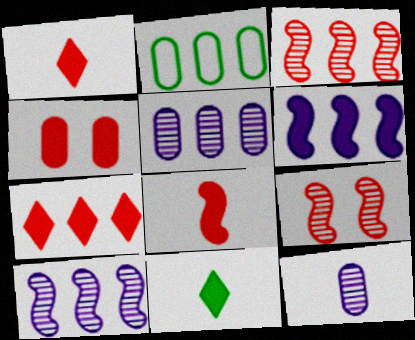[[2, 4, 12], 
[2, 7, 10], 
[4, 6, 11], 
[4, 7, 8]]